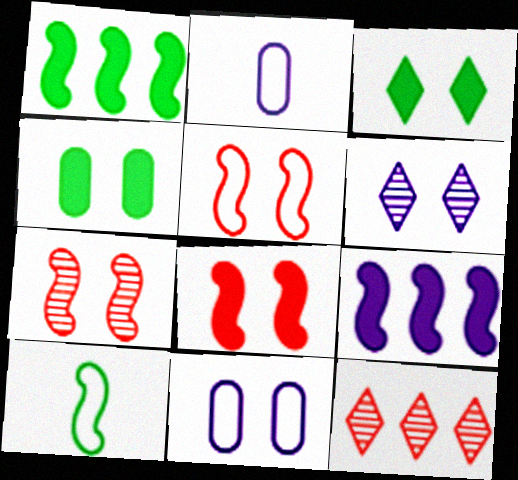[[2, 6, 9], 
[3, 7, 11], 
[4, 5, 6], 
[5, 7, 8], 
[7, 9, 10]]